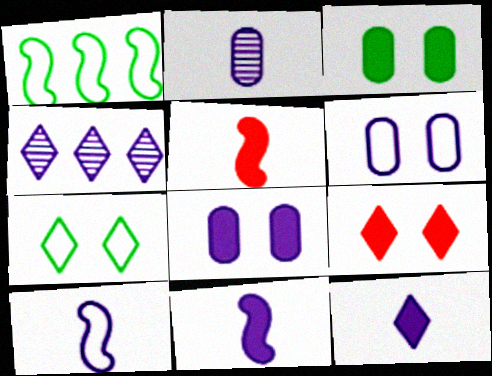[[1, 2, 9], 
[2, 10, 12], 
[4, 6, 11], 
[4, 8, 10]]